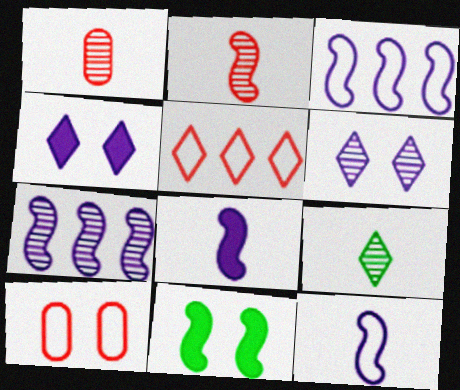[[2, 3, 11], 
[4, 5, 9], 
[6, 10, 11]]